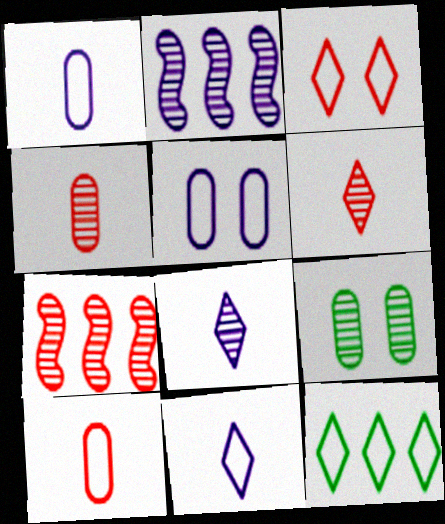[[2, 6, 9], 
[3, 11, 12], 
[7, 8, 9]]